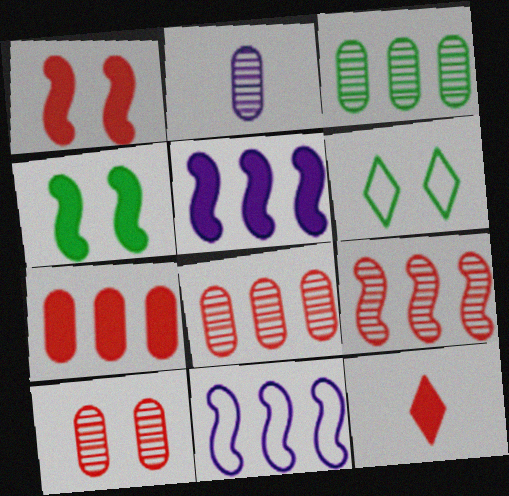[[1, 7, 12], 
[2, 3, 10]]